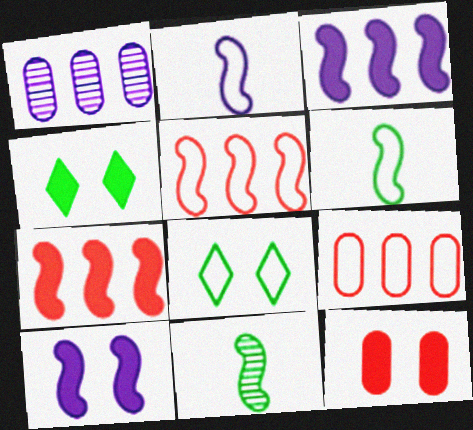[[2, 8, 9], 
[4, 10, 12], 
[5, 10, 11]]